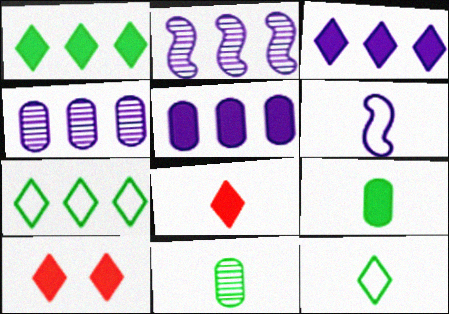[[6, 8, 11]]